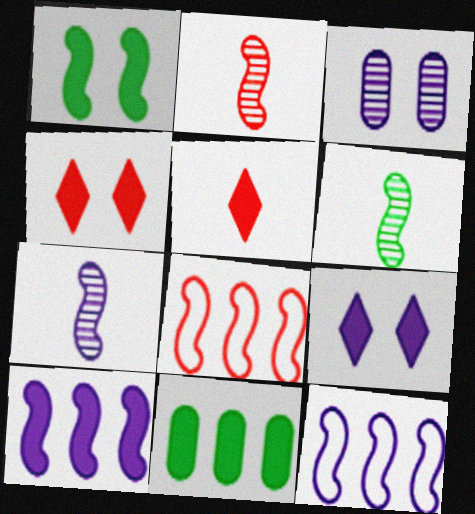[[1, 2, 12], 
[1, 7, 8], 
[2, 6, 7]]